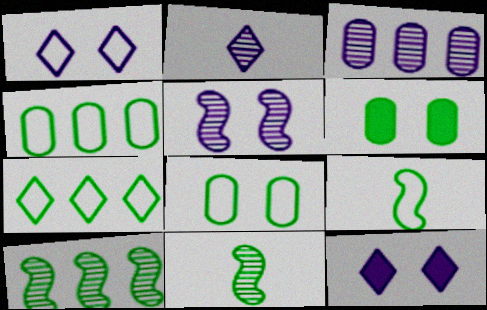[[2, 3, 5], 
[6, 7, 11], 
[7, 8, 9]]